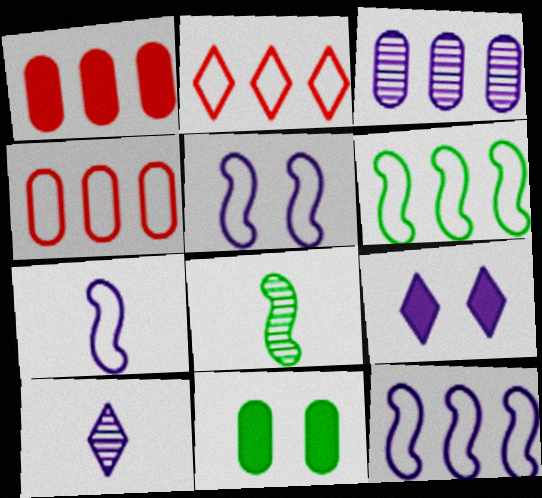[[3, 7, 9], 
[4, 8, 9], 
[5, 7, 12]]